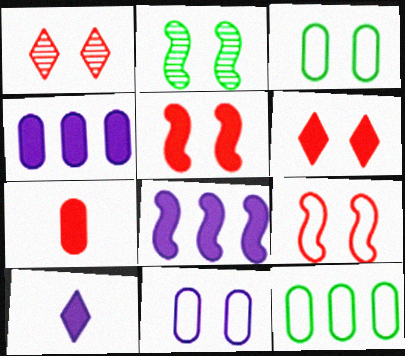[[2, 6, 11]]